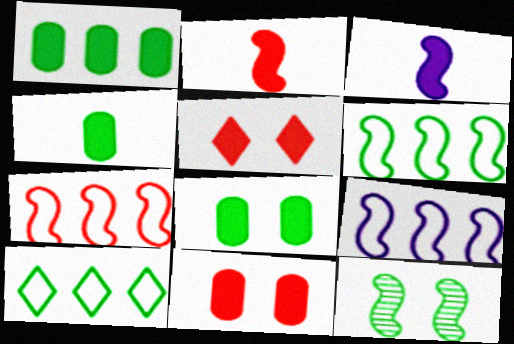[[1, 3, 5], 
[1, 4, 8], 
[2, 9, 12], 
[3, 7, 12], 
[4, 10, 12], 
[6, 7, 9]]